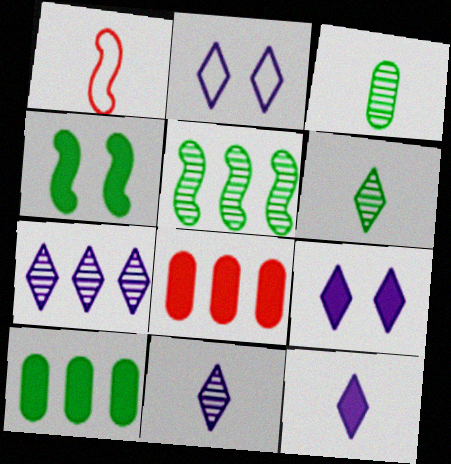[[1, 3, 12], 
[2, 7, 12], 
[4, 8, 12]]